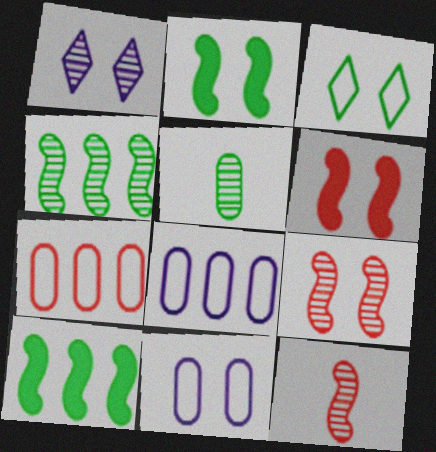[[3, 5, 10]]